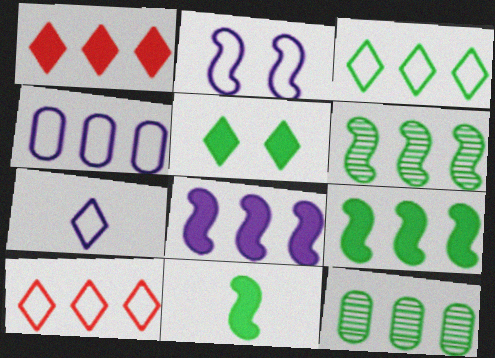[[1, 4, 6], 
[2, 4, 7], 
[3, 9, 12], 
[8, 10, 12]]